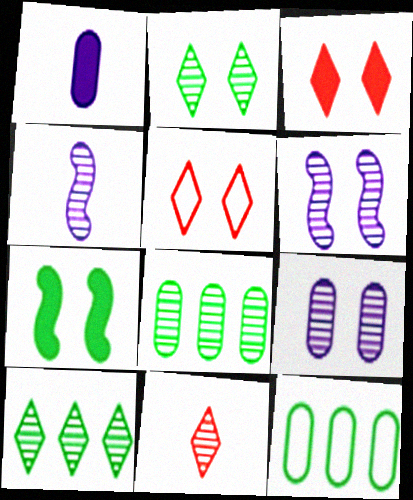[[3, 4, 12], 
[5, 7, 9], 
[6, 8, 11]]